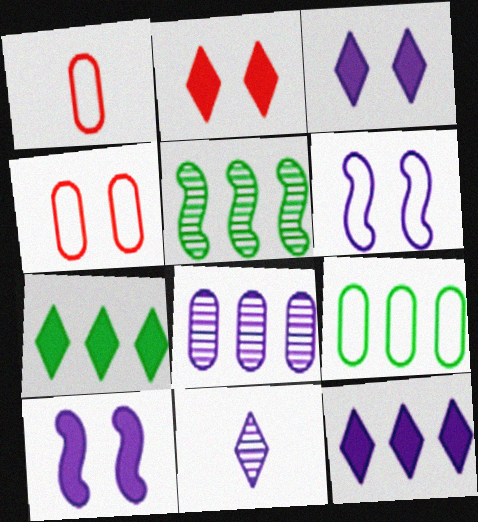[[1, 3, 5], 
[5, 7, 9]]